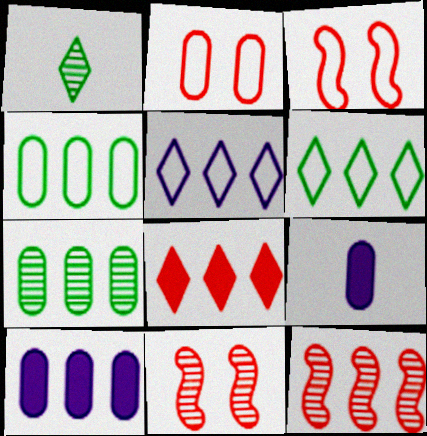[[1, 3, 10], 
[2, 7, 9], 
[6, 9, 11], 
[6, 10, 12]]